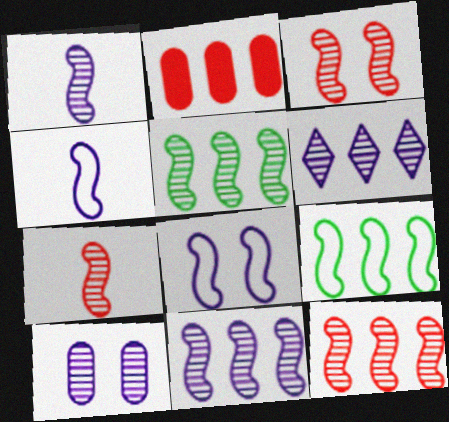[[1, 3, 5], 
[1, 6, 10], 
[2, 6, 9], 
[3, 7, 12], 
[5, 11, 12]]